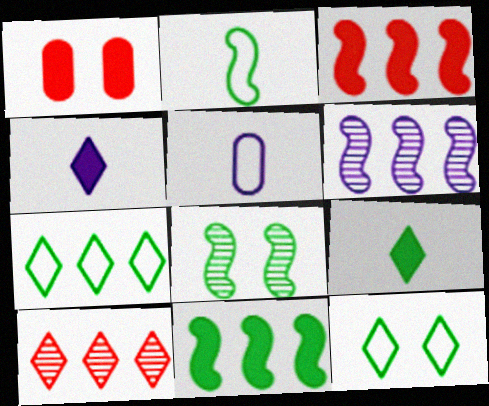[[1, 4, 11], 
[2, 8, 11], 
[4, 10, 12]]